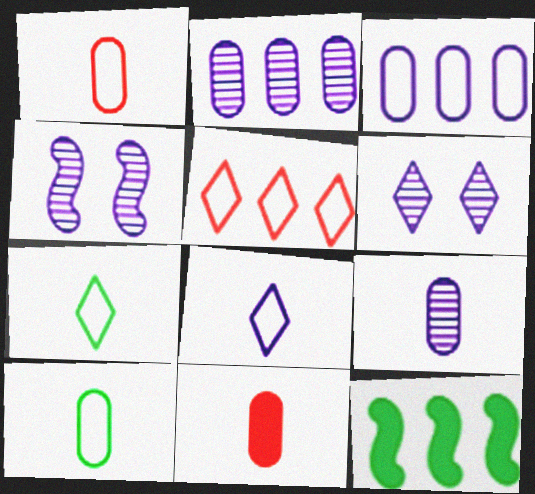[[1, 6, 12], 
[2, 5, 12], 
[9, 10, 11]]